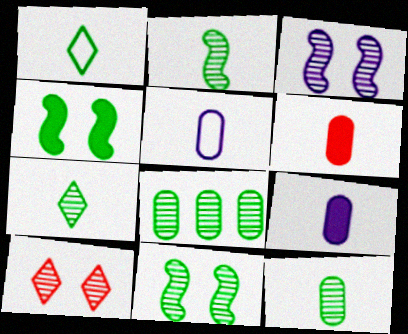[[1, 4, 8], 
[2, 7, 12], 
[5, 6, 12], 
[7, 8, 11]]